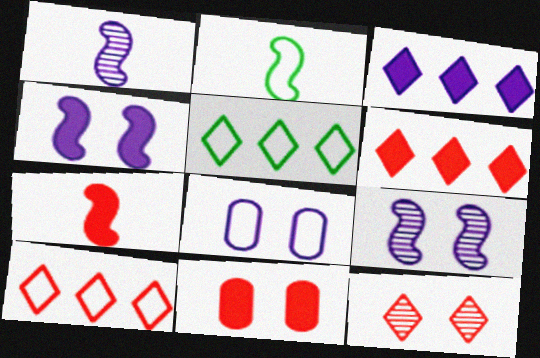[[1, 2, 7], 
[1, 3, 8], 
[1, 5, 11], 
[2, 8, 10], 
[6, 7, 11]]